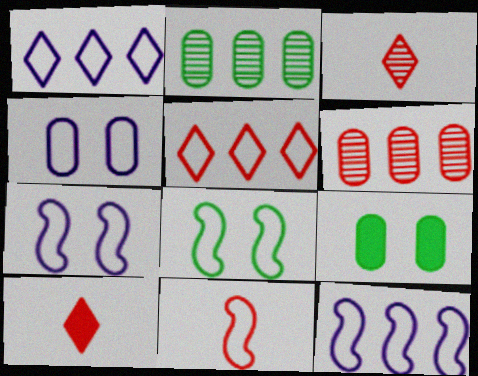[[2, 7, 10], 
[3, 9, 12], 
[8, 11, 12]]